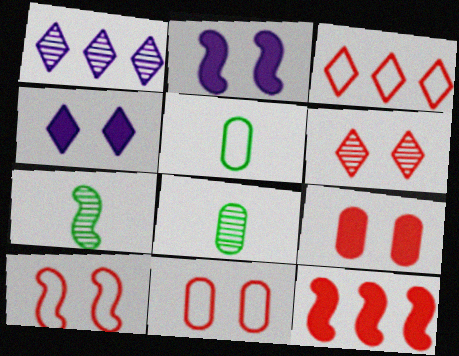[[2, 3, 8], 
[6, 9, 10]]